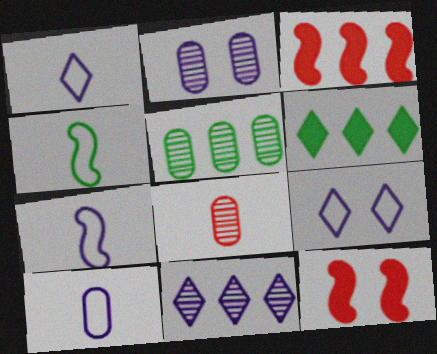[[1, 5, 12], 
[1, 7, 10], 
[2, 5, 8]]